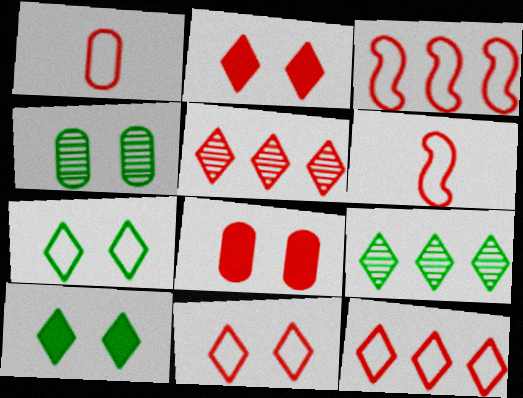[[1, 3, 11], 
[5, 6, 8]]